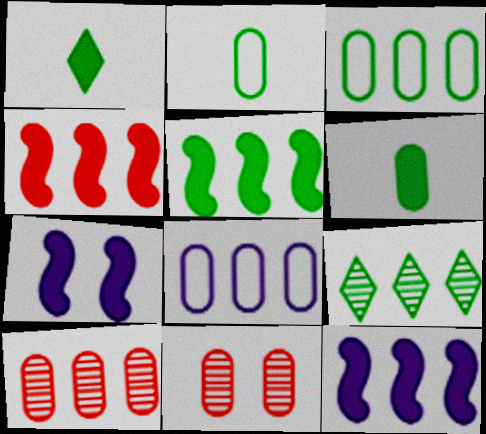[[3, 5, 9], 
[4, 5, 12], 
[4, 8, 9], 
[6, 8, 11]]